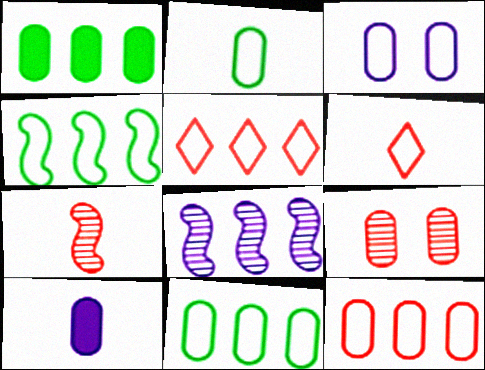[[1, 5, 8], 
[2, 3, 12], 
[3, 4, 6], 
[9, 10, 11]]